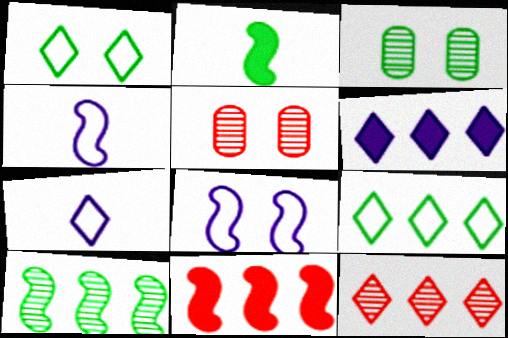[[2, 3, 9], 
[3, 7, 11], 
[6, 9, 12]]